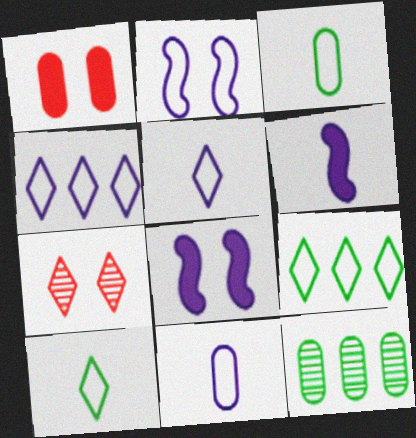[[1, 11, 12], 
[2, 4, 11]]